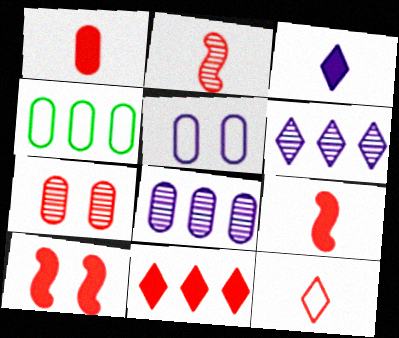[[1, 2, 12], 
[1, 10, 11]]